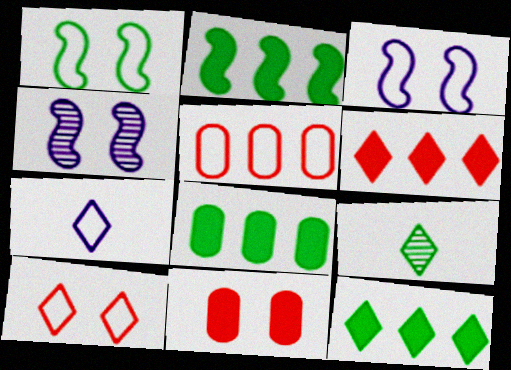[[1, 5, 7], 
[1, 8, 9], 
[2, 8, 12]]